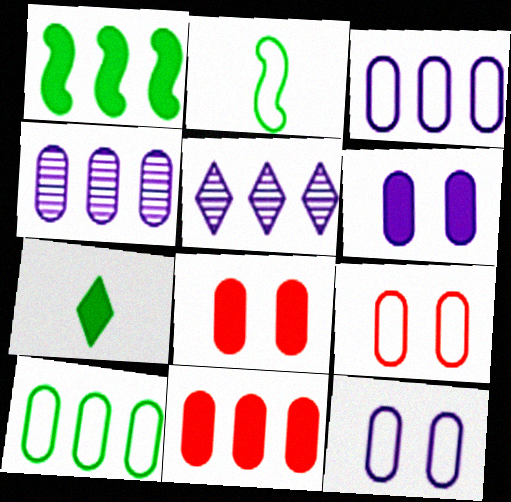[[2, 5, 8], 
[4, 10, 11]]